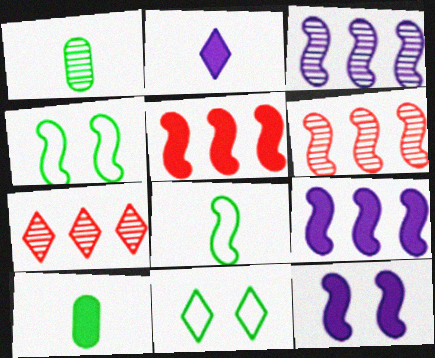[[2, 7, 11], 
[6, 8, 12]]